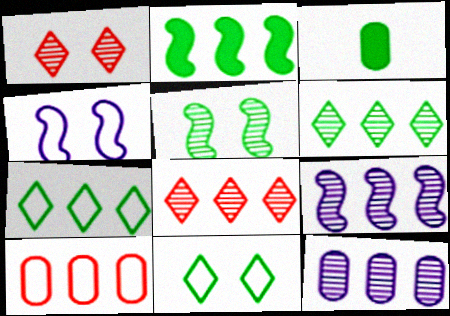[[3, 4, 8], 
[3, 5, 7]]